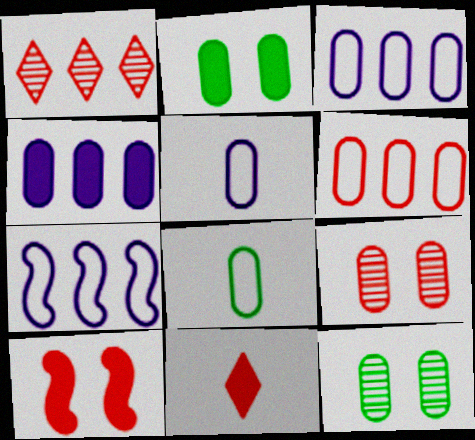[[4, 8, 9], 
[7, 11, 12]]